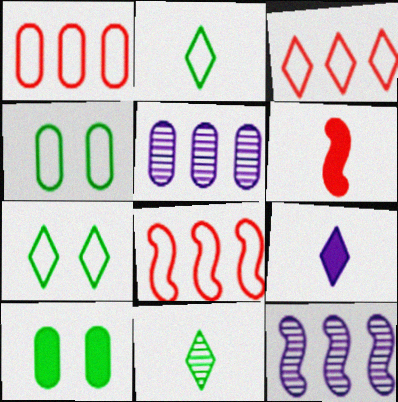[[1, 3, 8], 
[5, 6, 7]]